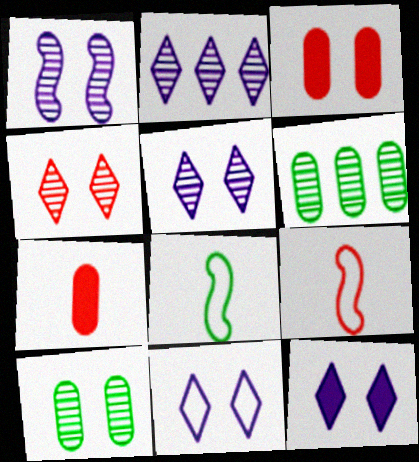[[1, 4, 10], 
[2, 3, 8], 
[5, 11, 12], 
[6, 9, 12]]